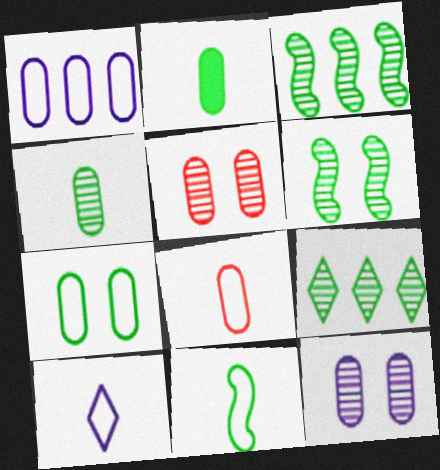[[1, 2, 5], 
[1, 7, 8], 
[4, 6, 9], 
[8, 10, 11]]